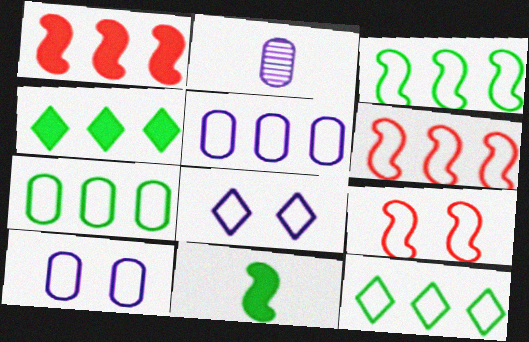[[2, 4, 9], 
[3, 7, 12], 
[5, 6, 12]]